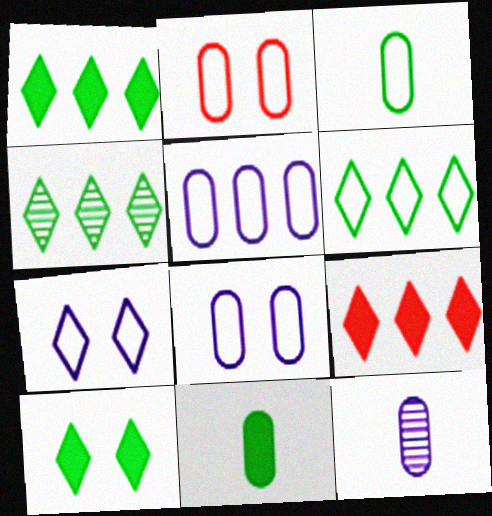[[1, 4, 6], 
[2, 3, 5]]